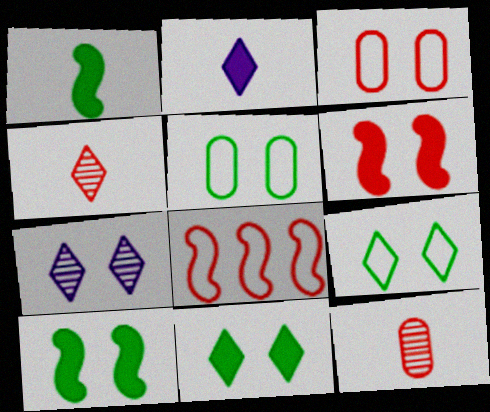[[3, 7, 10], 
[5, 6, 7]]